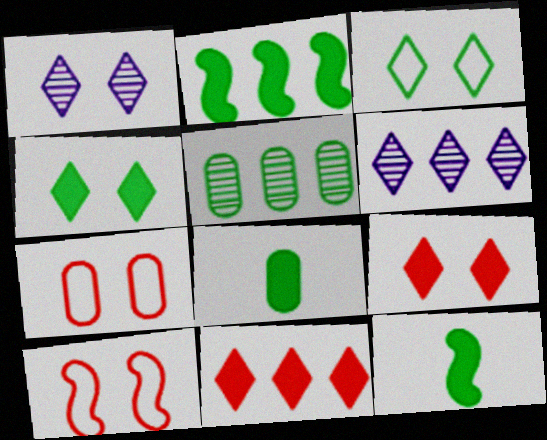[[1, 3, 9], 
[2, 4, 8], 
[3, 5, 12], 
[6, 7, 12], 
[6, 8, 10]]